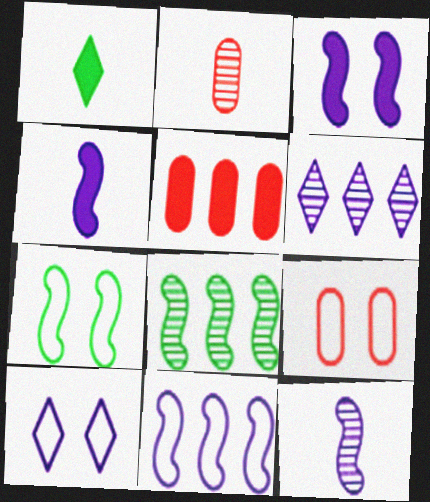[[1, 3, 5], 
[2, 5, 9], 
[3, 11, 12], 
[7, 9, 10]]